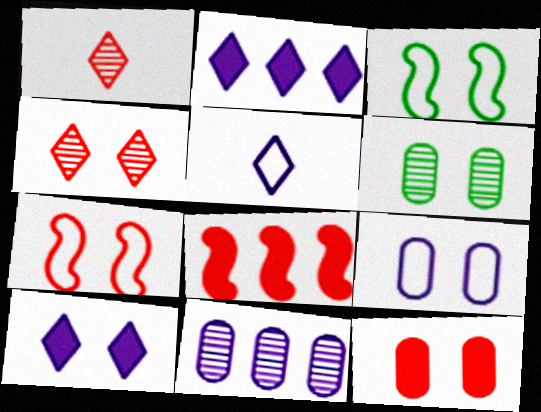[[4, 7, 12], 
[5, 6, 8], 
[6, 7, 10], 
[6, 9, 12]]